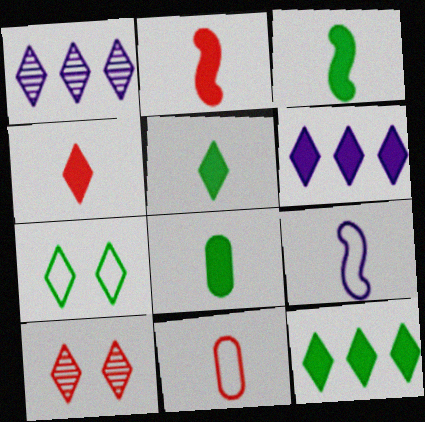[[1, 4, 7], 
[3, 5, 8]]